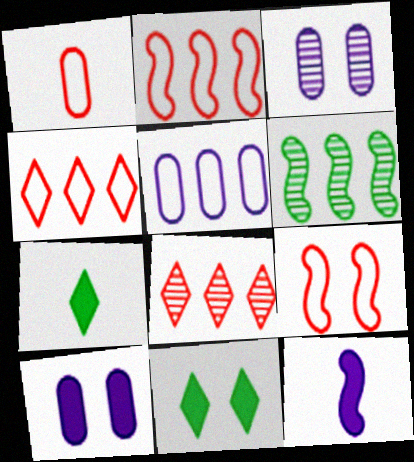[[1, 4, 9], 
[2, 3, 7], 
[3, 9, 11], 
[6, 9, 12]]